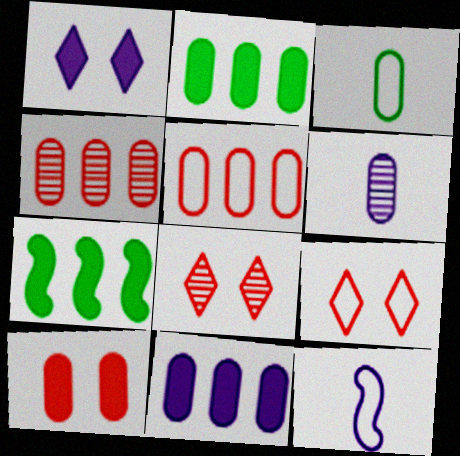[[2, 8, 12], 
[6, 7, 9]]